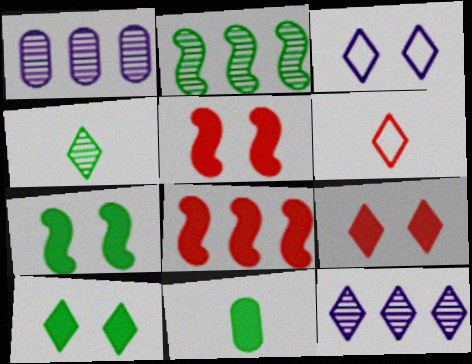[[1, 6, 7], 
[6, 10, 12]]